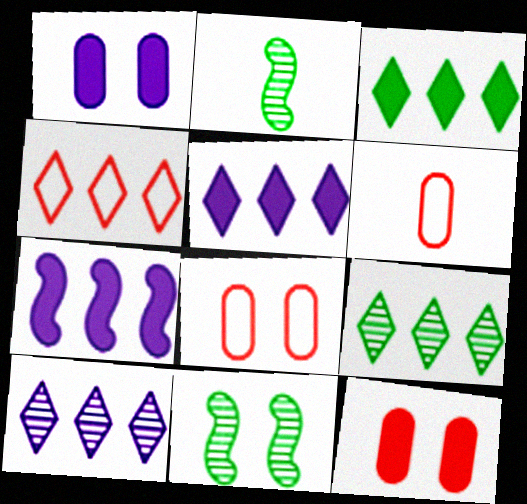[[1, 2, 4], 
[2, 5, 8], 
[3, 4, 10], 
[4, 5, 9], 
[5, 6, 11]]